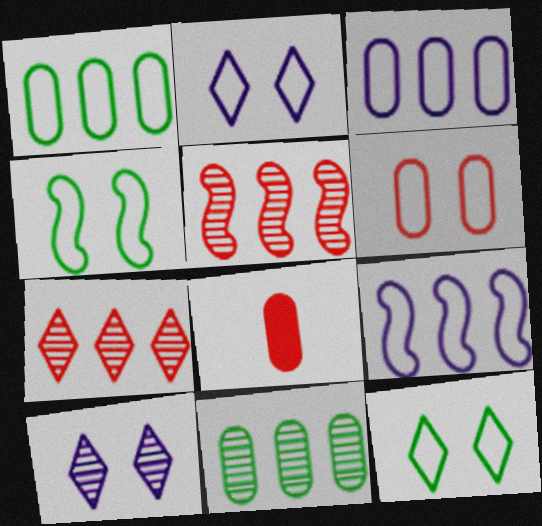[[2, 4, 6]]